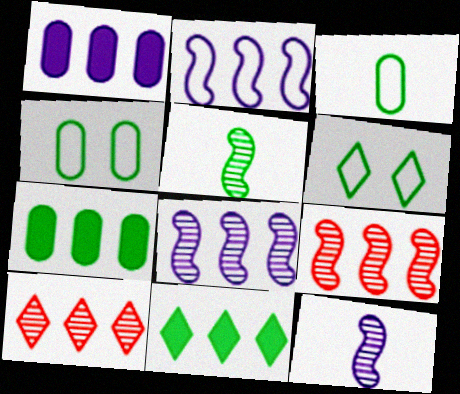[[2, 7, 10], 
[4, 5, 11], 
[5, 6, 7]]